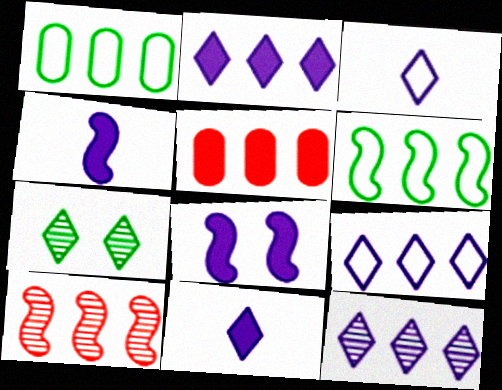[[1, 2, 10], 
[2, 9, 12], 
[5, 6, 12]]